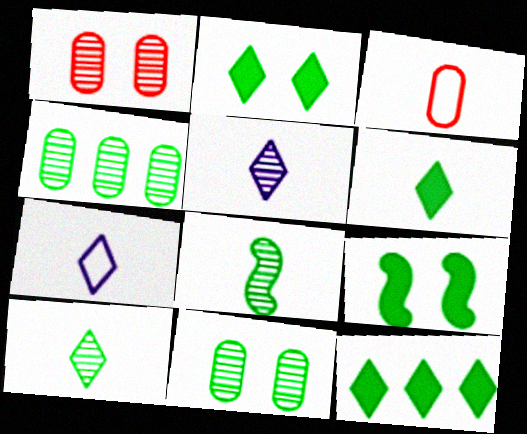[[2, 6, 12]]